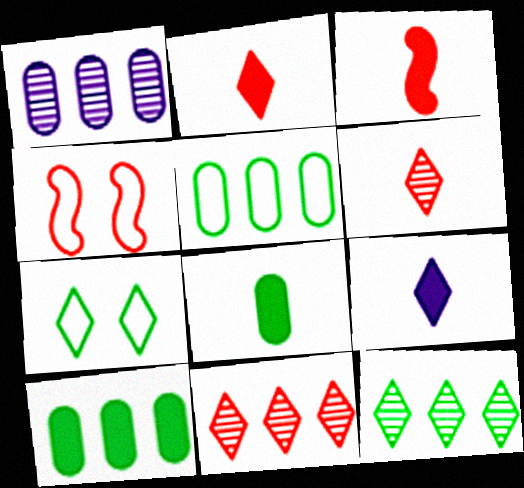[[1, 3, 7], 
[3, 8, 9], 
[7, 9, 11]]